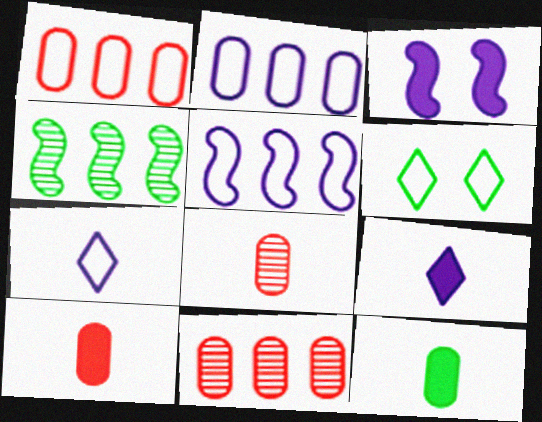[[4, 6, 12]]